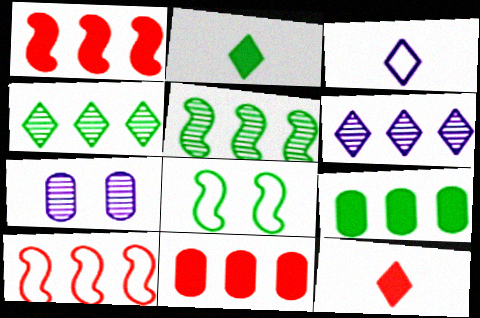[[2, 7, 10], 
[6, 9, 10]]